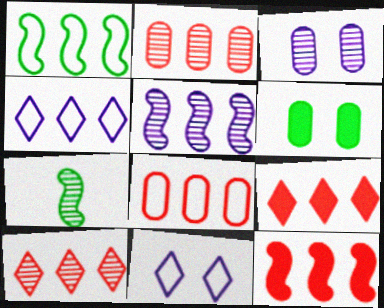[[1, 4, 8], 
[1, 5, 12], 
[3, 7, 10], 
[8, 10, 12]]